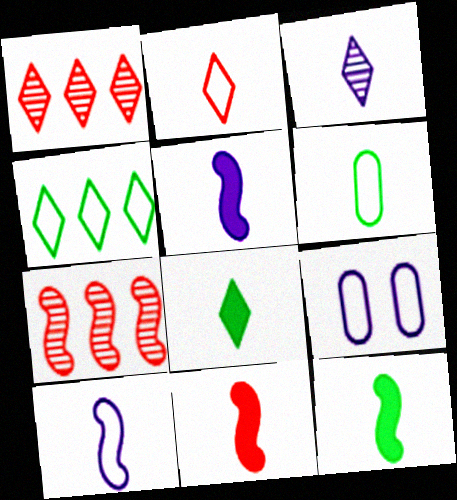[[1, 9, 12], 
[2, 3, 8], 
[2, 6, 10], 
[3, 6, 11], 
[5, 11, 12], 
[7, 8, 9]]